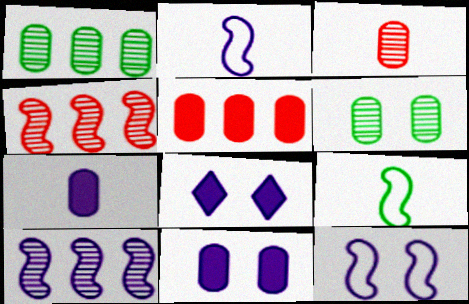[]